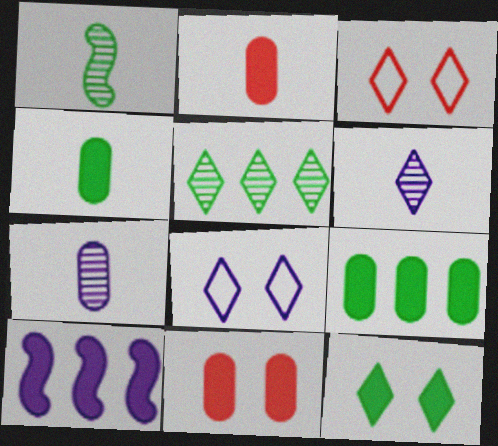[[2, 10, 12], 
[7, 8, 10]]